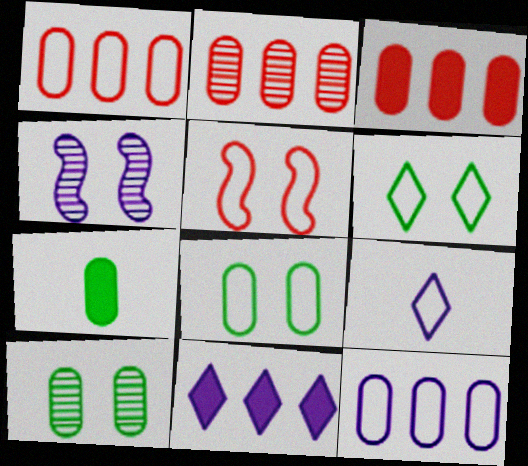[[1, 2, 3]]